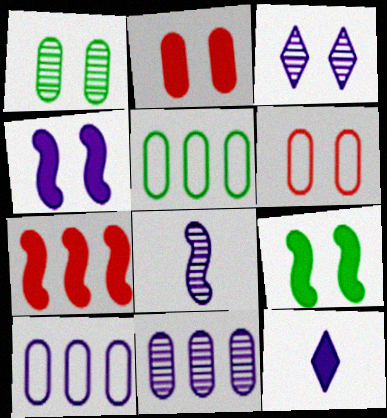[[3, 6, 9], 
[3, 8, 11]]